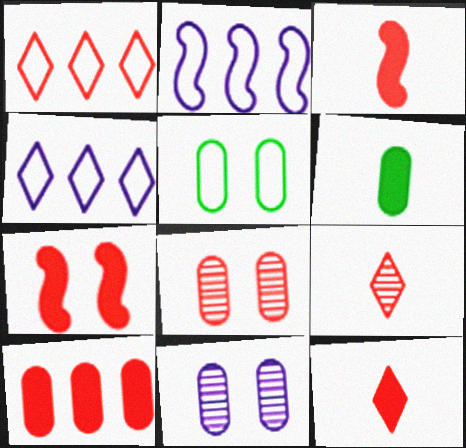[[1, 3, 8], 
[7, 10, 12]]